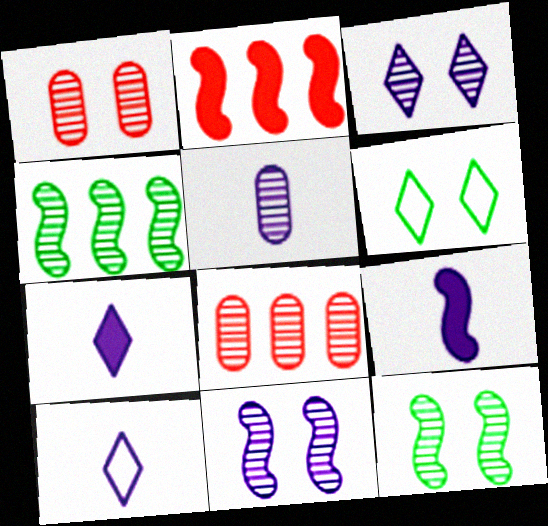[[1, 3, 12], 
[2, 5, 6], 
[5, 9, 10], 
[6, 8, 9]]